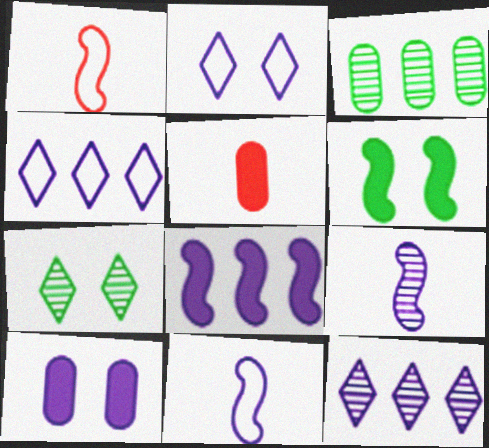[[4, 9, 10], 
[10, 11, 12]]